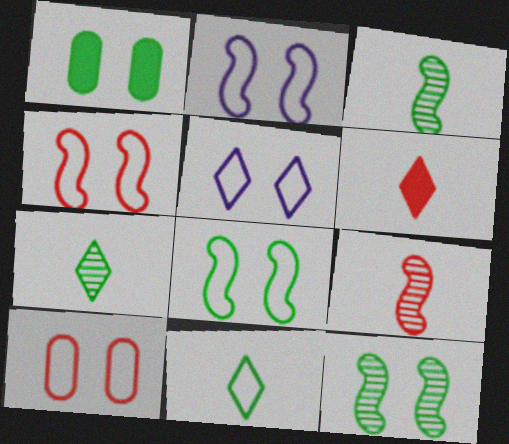[[2, 4, 8], 
[5, 8, 10]]